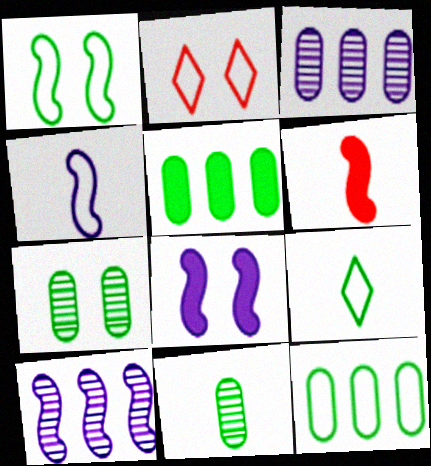[[1, 6, 10], 
[1, 9, 12], 
[2, 4, 12], 
[2, 7, 8], 
[4, 8, 10]]